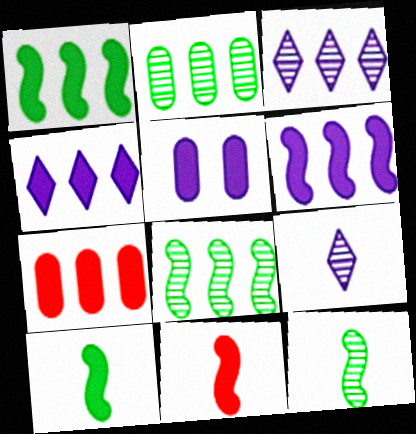[[1, 4, 7]]